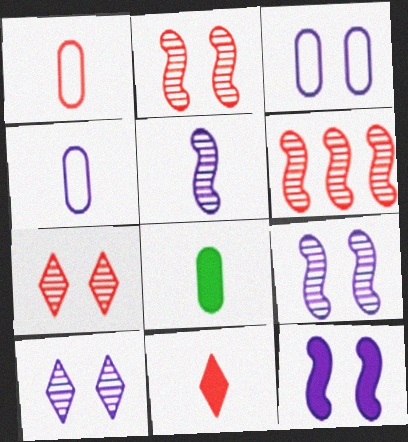[[3, 10, 12]]